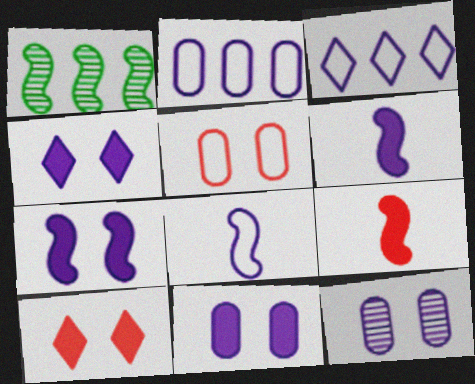[[3, 6, 12], 
[4, 7, 11]]